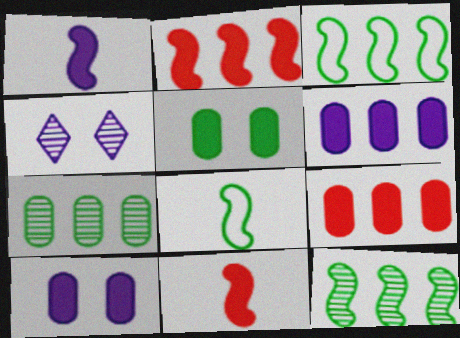[[4, 8, 9]]